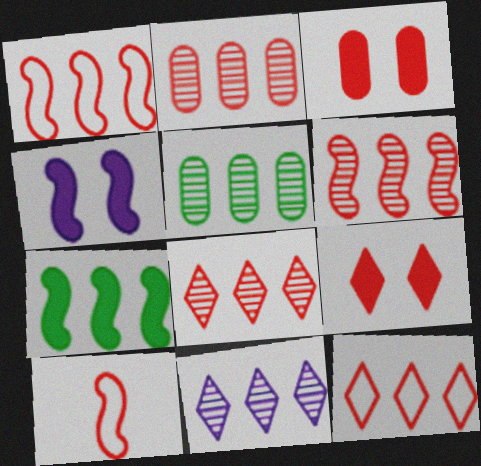[[2, 6, 8], 
[2, 9, 10], 
[3, 8, 10], 
[5, 6, 11]]